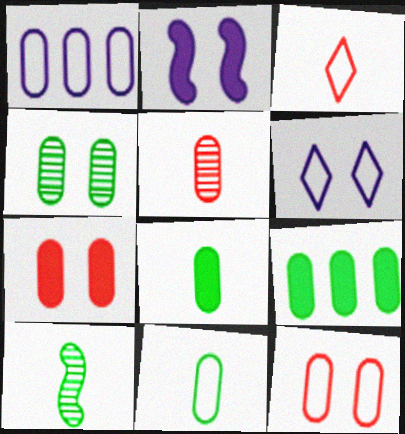[[1, 11, 12], 
[4, 9, 11]]